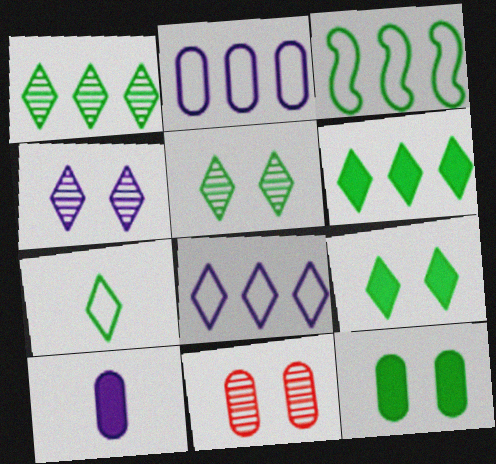[[1, 7, 9], 
[5, 6, 7]]